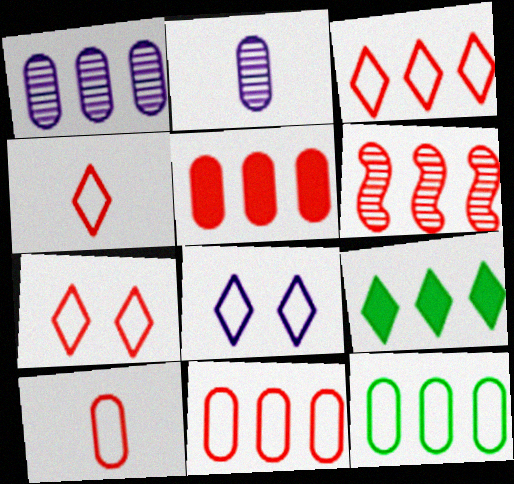[[1, 5, 12], 
[3, 4, 7], 
[3, 5, 6]]